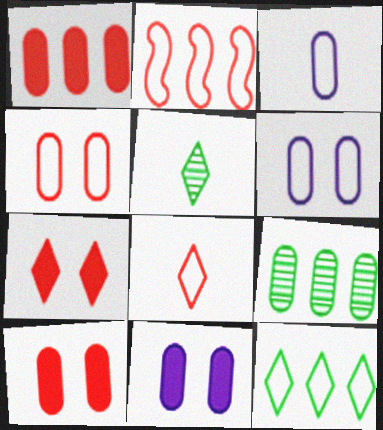[[2, 4, 8], 
[2, 5, 11], 
[3, 9, 10]]